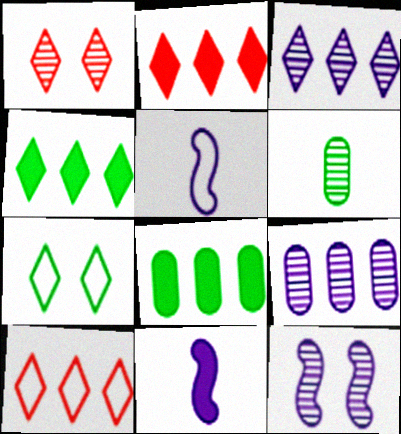[[1, 5, 8], 
[3, 4, 10]]